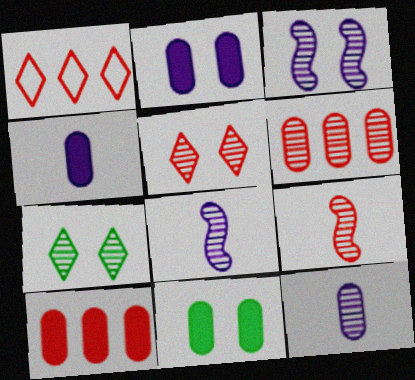[[1, 8, 11], 
[4, 10, 11], 
[5, 6, 9], 
[6, 7, 8]]